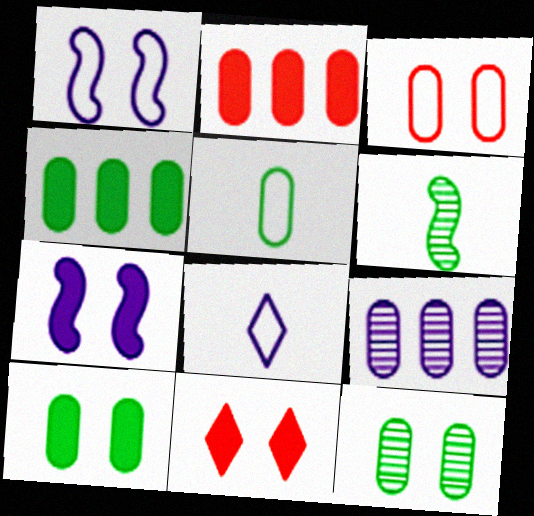[[1, 11, 12], 
[4, 5, 12], 
[7, 8, 9], 
[7, 10, 11]]